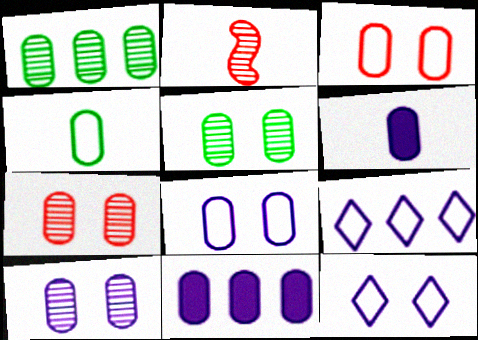[[1, 3, 6], 
[4, 7, 11], 
[5, 7, 10]]